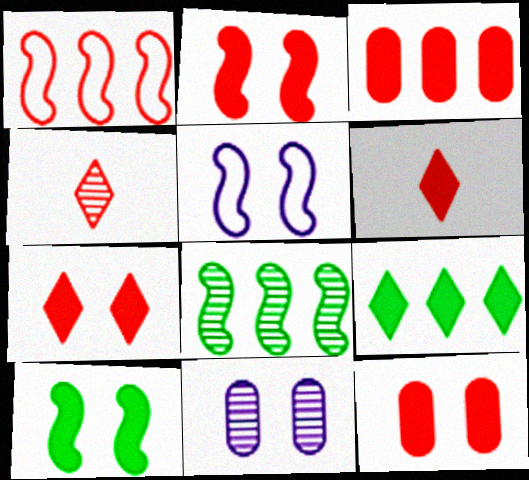[[1, 4, 12], 
[2, 3, 6], 
[2, 7, 12], 
[4, 8, 11]]